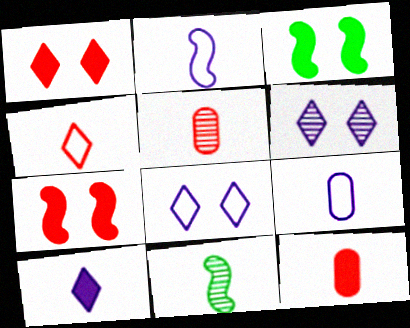[]